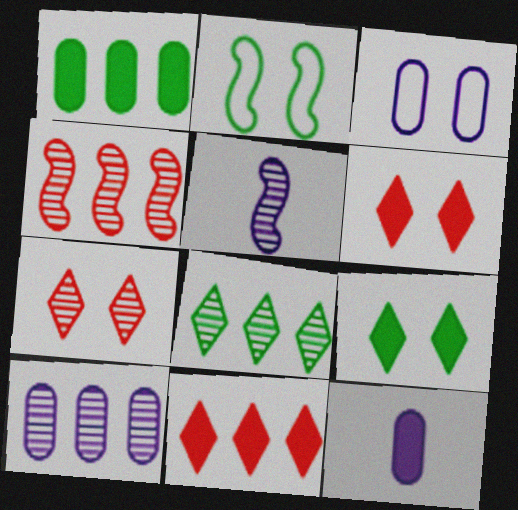[[3, 10, 12], 
[4, 8, 10]]